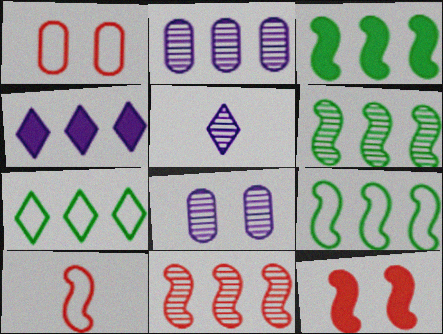[[1, 3, 5], 
[3, 6, 9], 
[10, 11, 12]]